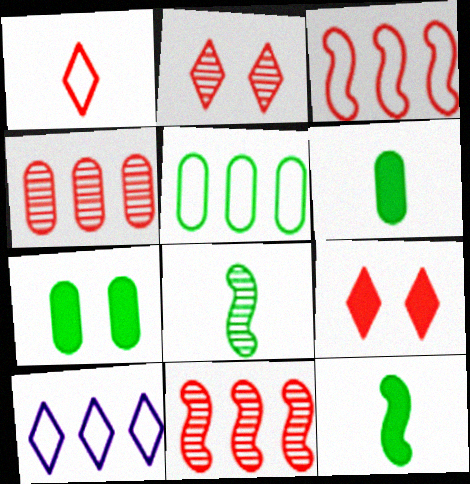[[3, 5, 10]]